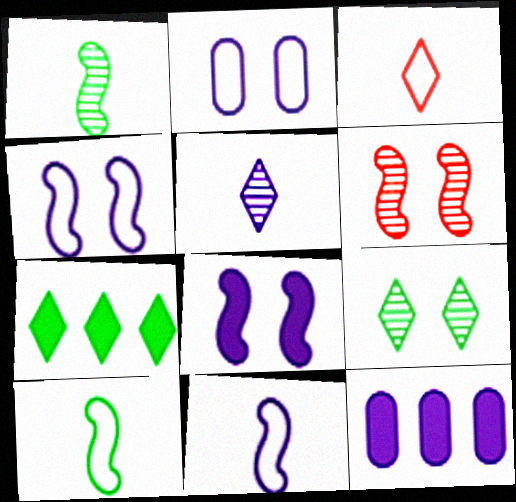[[4, 5, 12]]